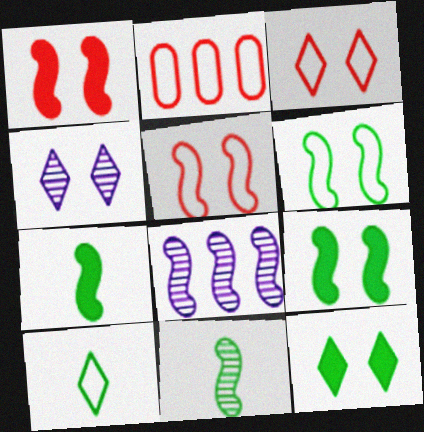[[2, 4, 7], 
[3, 4, 12], 
[5, 7, 8]]